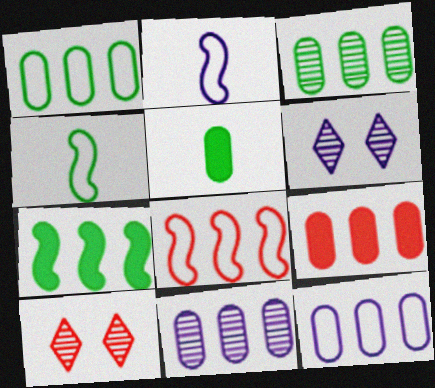[[1, 9, 11], 
[3, 9, 12], 
[4, 6, 9], 
[5, 6, 8]]